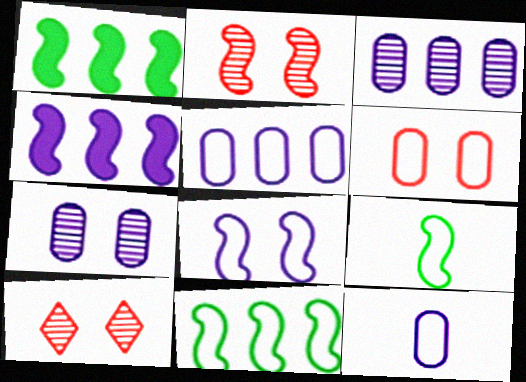[[1, 10, 12], 
[2, 4, 9]]